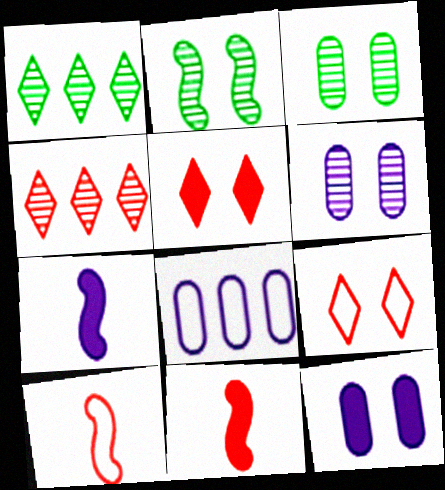[[1, 10, 12], 
[2, 9, 12]]